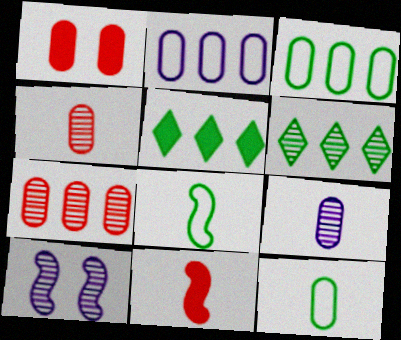[[1, 3, 9], 
[4, 6, 10]]